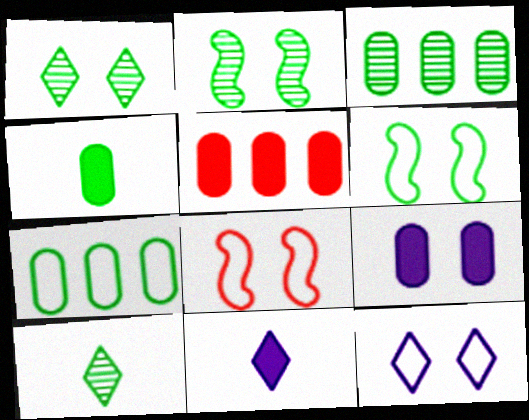[[1, 8, 9], 
[2, 3, 10], 
[3, 8, 11], 
[4, 5, 9]]